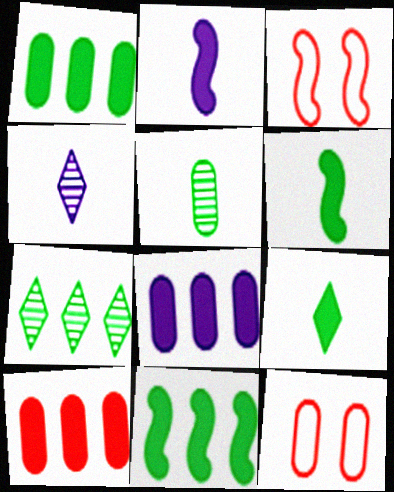[[1, 3, 4], 
[1, 8, 10], 
[2, 7, 12], 
[4, 11, 12], 
[5, 8, 12]]